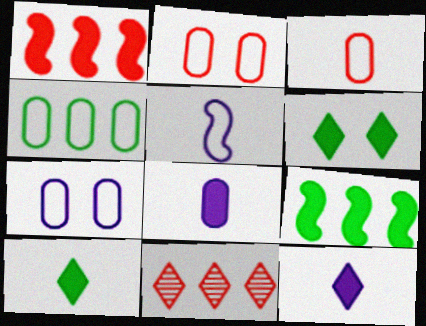[[1, 6, 8], 
[3, 4, 7]]